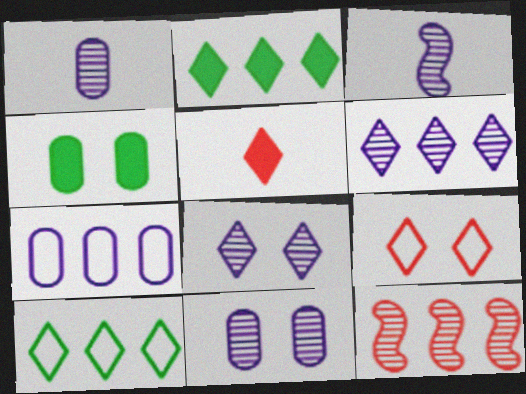[[2, 7, 12], 
[3, 6, 11], 
[5, 8, 10]]